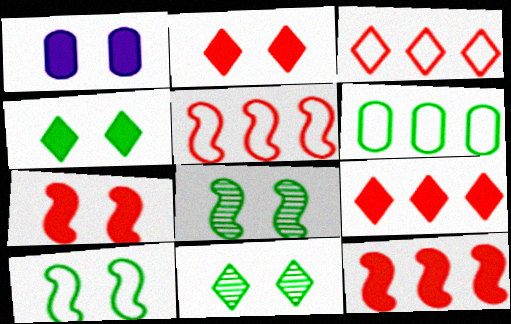[[1, 4, 7]]